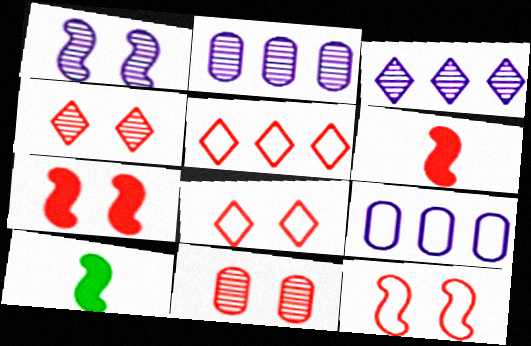[[2, 8, 10], 
[4, 9, 10], 
[5, 6, 11], 
[7, 8, 11]]